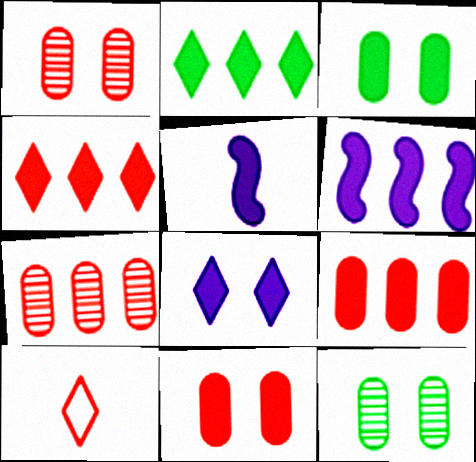[[2, 5, 11], 
[2, 6, 9], 
[3, 4, 5], 
[6, 10, 12]]